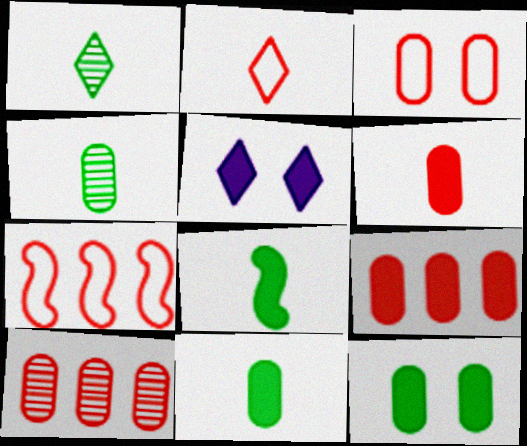[[2, 3, 7], 
[3, 6, 10], 
[4, 5, 7], 
[5, 8, 9]]